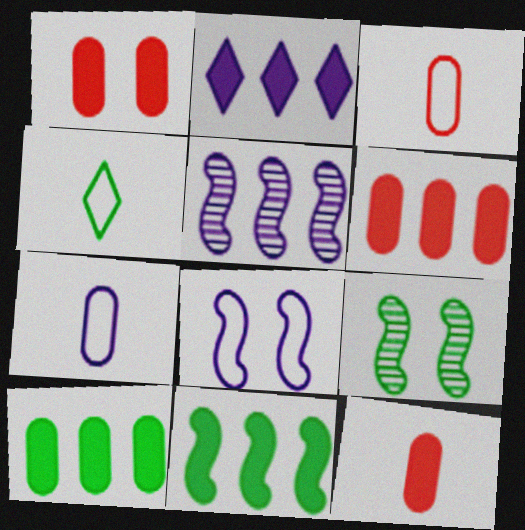[[1, 4, 5], 
[1, 6, 12], 
[2, 3, 9], 
[2, 6, 11], 
[4, 9, 10]]